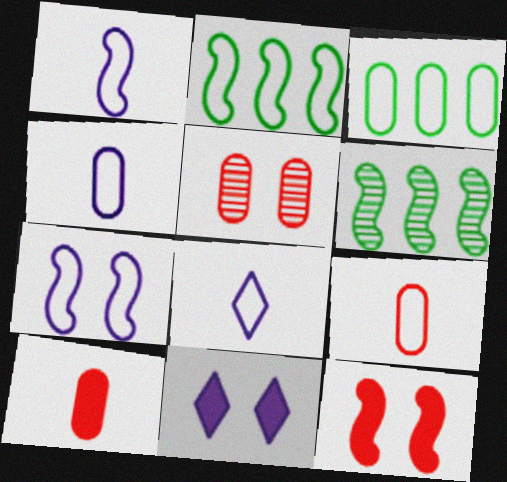[[1, 4, 8], 
[1, 6, 12], 
[6, 9, 11]]